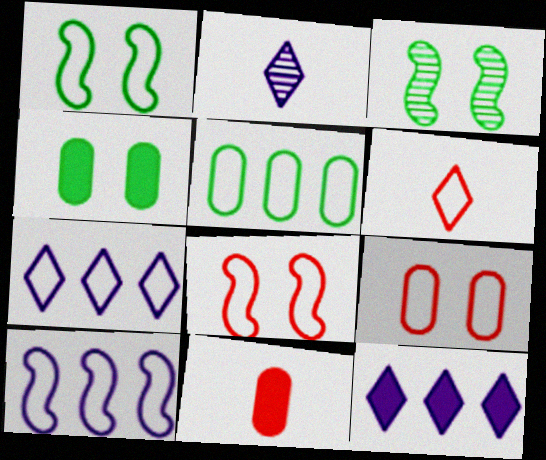[[3, 7, 11]]